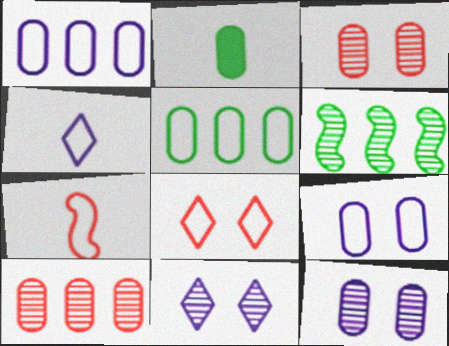[[1, 2, 3], 
[2, 9, 10]]